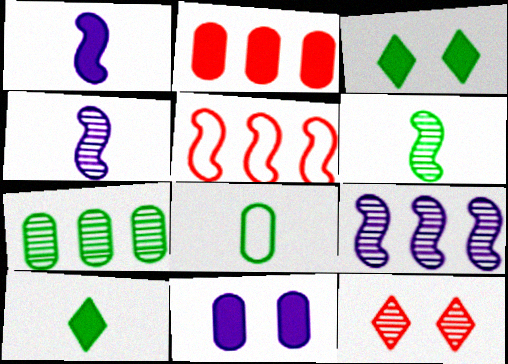[[1, 2, 3], 
[4, 7, 12], 
[6, 8, 10]]